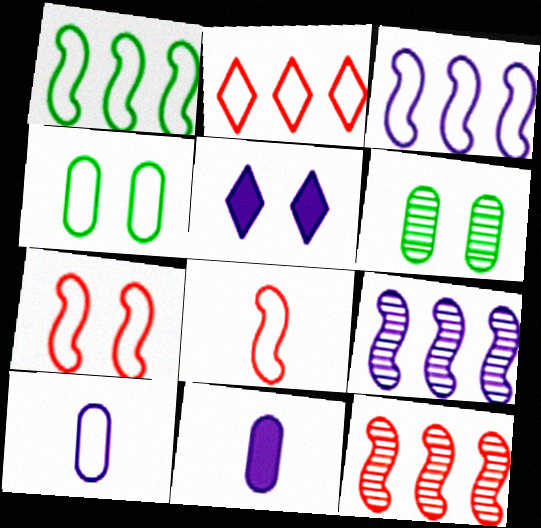[[5, 6, 7], 
[5, 9, 10]]